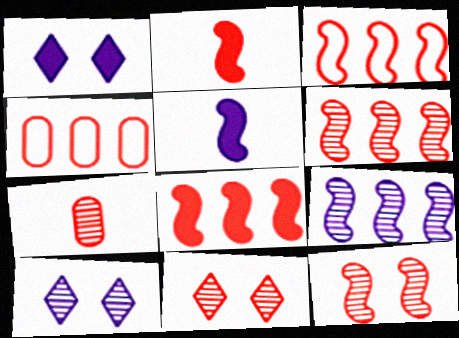[[2, 3, 12], 
[2, 4, 11], 
[3, 6, 8], 
[6, 7, 11]]